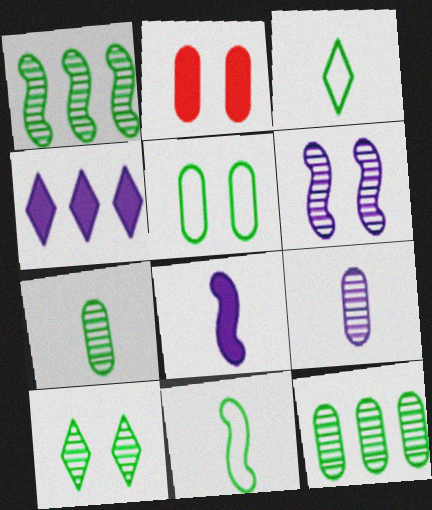[[1, 7, 10]]